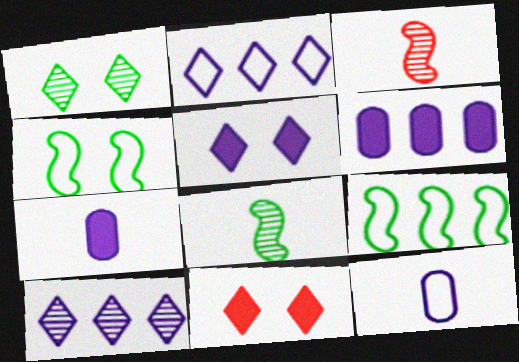[]